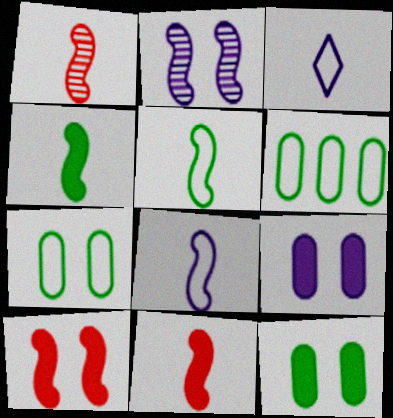[[1, 4, 8]]